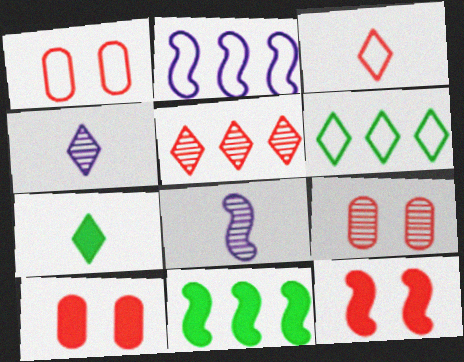[[1, 4, 11], 
[1, 9, 10], 
[2, 7, 9], 
[3, 4, 7], 
[6, 8, 10]]